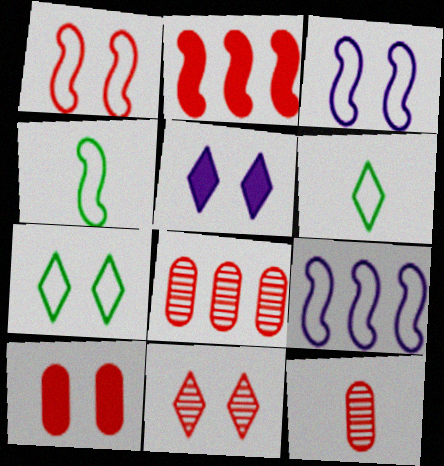[[1, 4, 9], 
[1, 10, 11], 
[4, 5, 8], 
[5, 7, 11]]